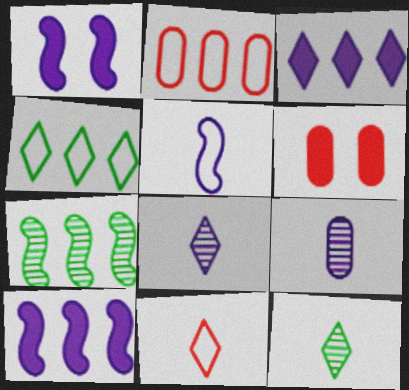[[1, 2, 12], 
[2, 3, 7]]